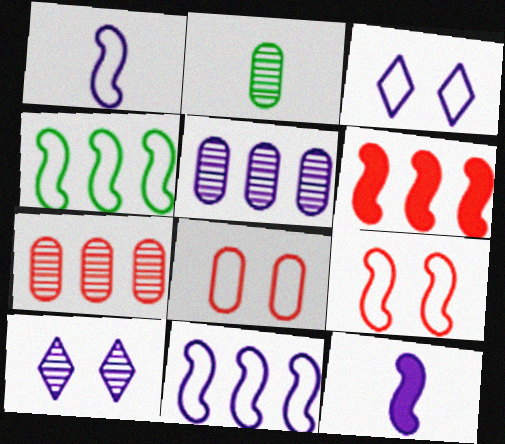[[1, 4, 9], 
[2, 3, 6], 
[3, 5, 12]]